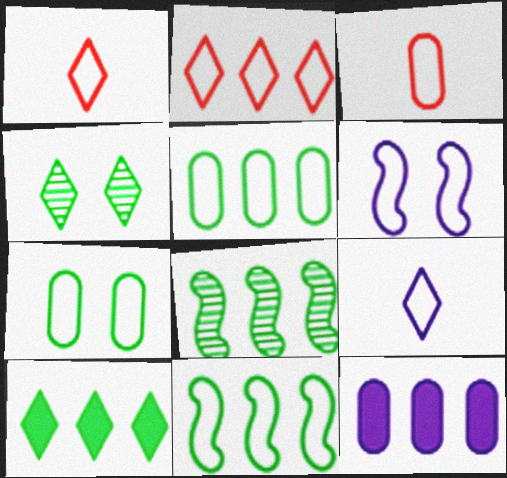[[1, 5, 6], 
[2, 8, 12], 
[5, 8, 10]]